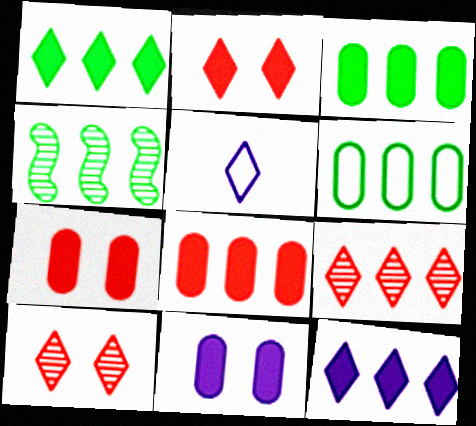[[1, 4, 6], 
[1, 5, 10], 
[4, 5, 7]]